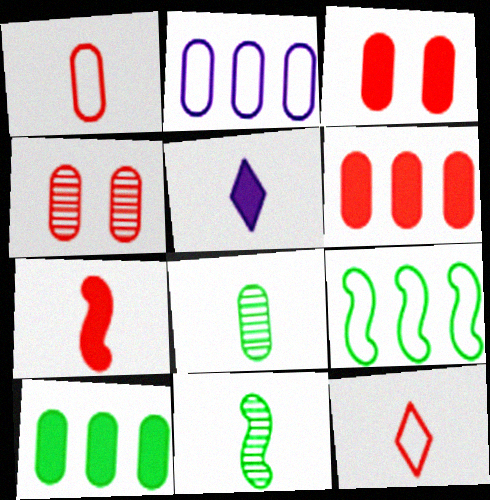[[1, 4, 6], 
[1, 5, 11], 
[2, 3, 8], 
[4, 5, 9]]